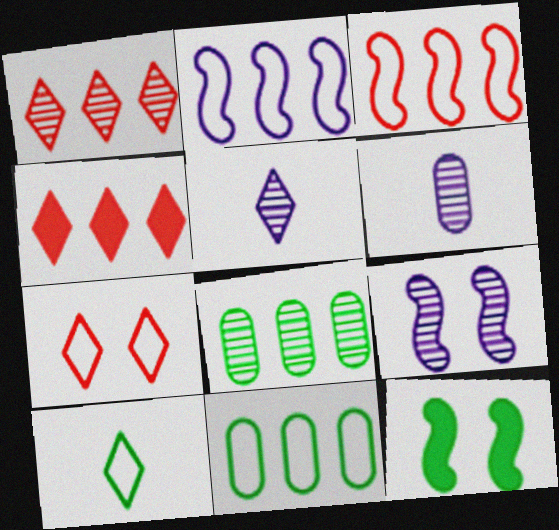[[2, 4, 8], 
[8, 10, 12]]